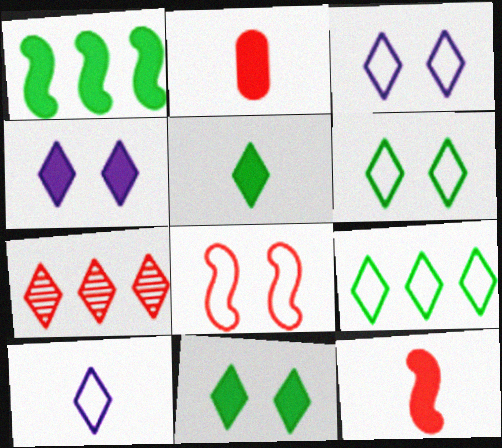[[1, 2, 4], 
[2, 7, 8], 
[3, 5, 7], 
[7, 10, 11]]